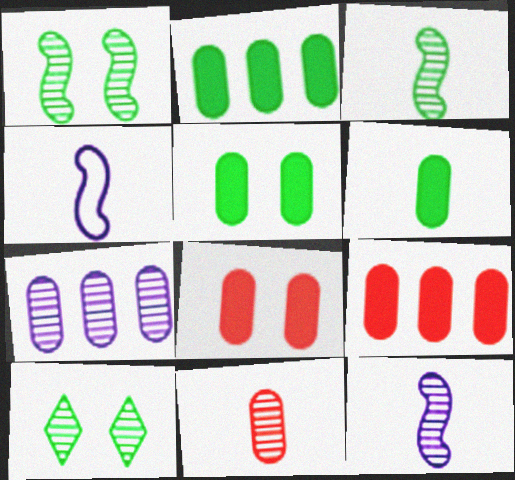[[2, 5, 6], 
[4, 9, 10]]